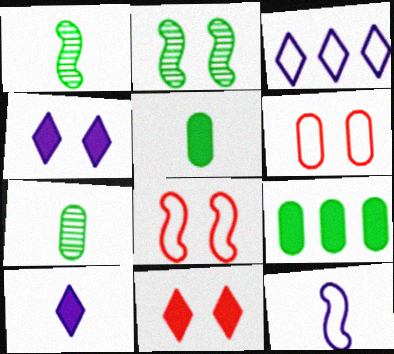[[2, 4, 6]]